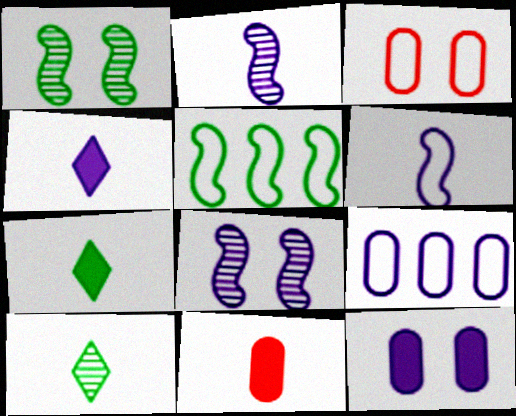[[4, 8, 9], 
[6, 10, 11]]